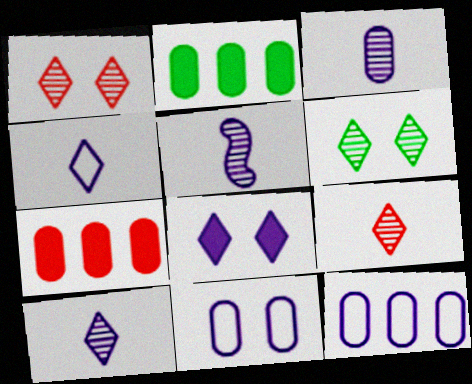[[3, 5, 10], 
[5, 8, 12]]